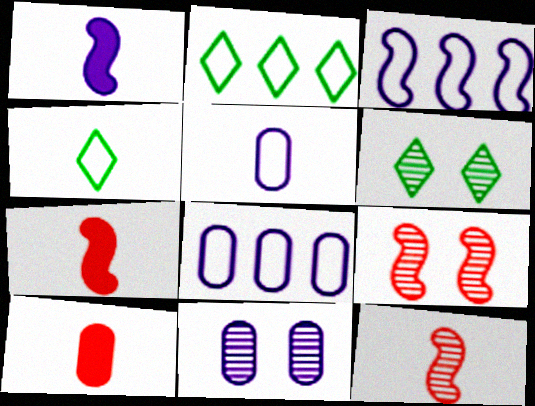[[2, 7, 11], 
[3, 6, 10], 
[6, 7, 8], 
[6, 9, 11]]